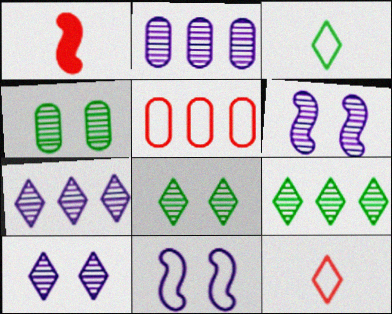[[3, 5, 11]]